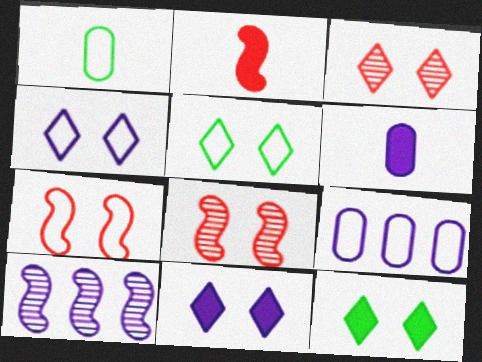[[3, 4, 12], 
[3, 5, 11], 
[4, 6, 10]]